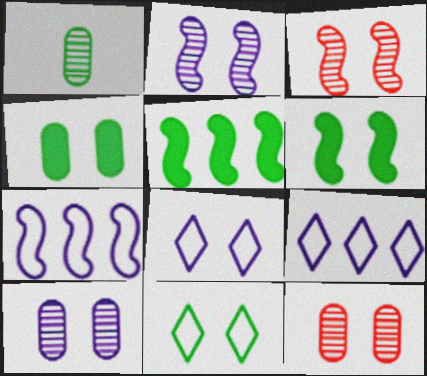[[1, 5, 11], 
[3, 4, 8], 
[6, 8, 12]]